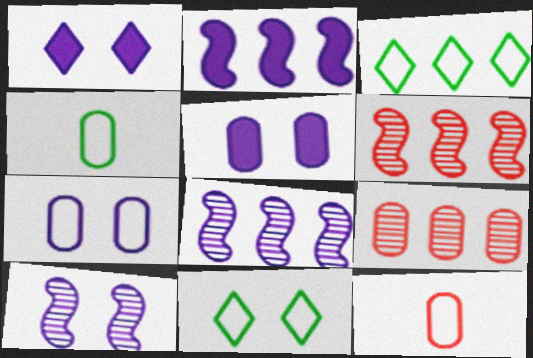[[1, 4, 6], 
[1, 7, 10], 
[2, 3, 9], 
[4, 5, 9]]